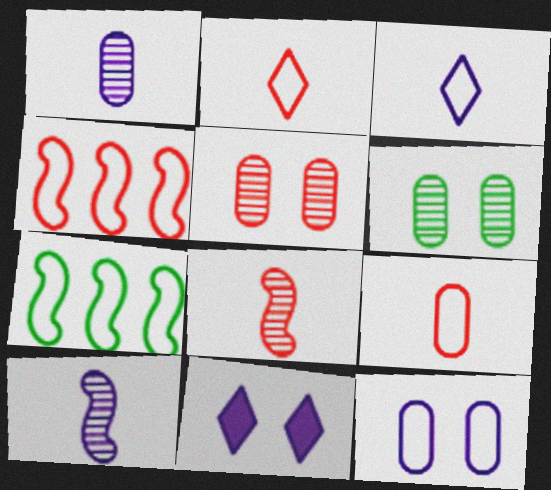[[2, 7, 12]]